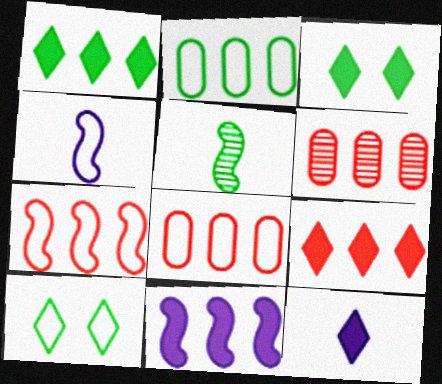[[2, 3, 5], 
[3, 4, 6], 
[3, 9, 12], 
[4, 8, 10], 
[6, 7, 9]]